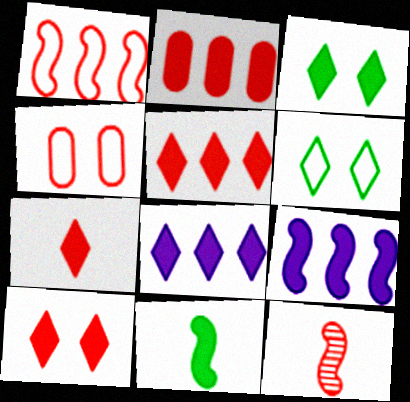[[3, 7, 8], 
[4, 5, 12], 
[5, 7, 10]]